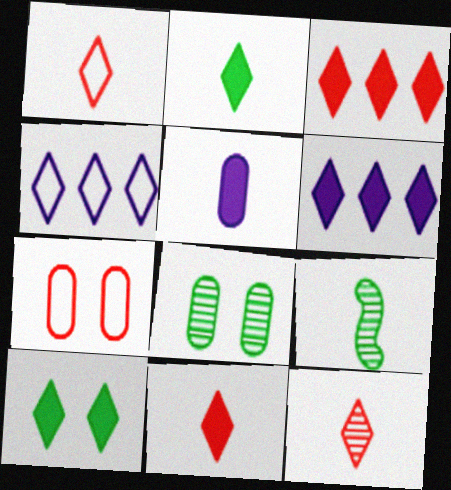[[1, 5, 9], 
[1, 11, 12], 
[4, 10, 12], 
[6, 7, 9], 
[6, 10, 11]]